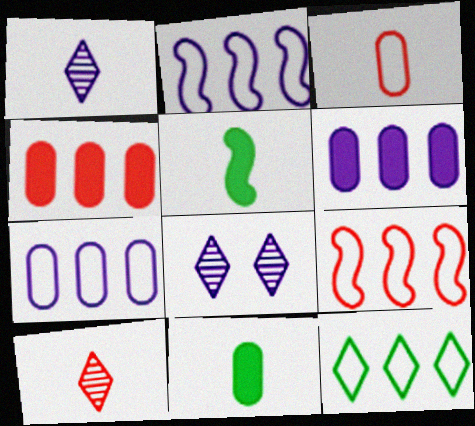[[1, 3, 5], 
[7, 9, 12], 
[8, 9, 11]]